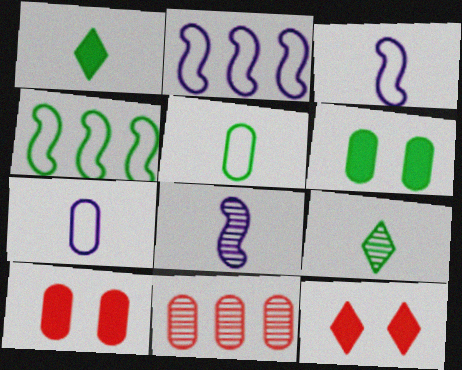[[2, 9, 10], 
[4, 6, 9], 
[6, 7, 11]]